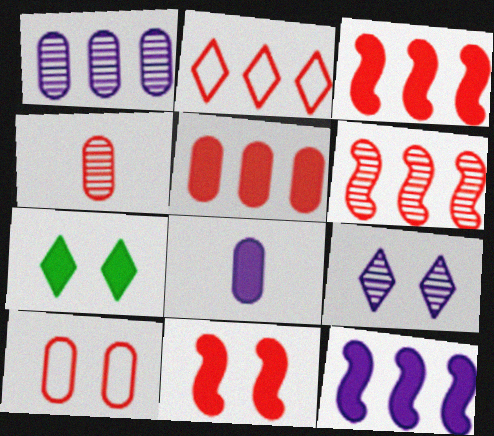[[2, 4, 11], 
[2, 5, 6], 
[3, 7, 8], 
[4, 5, 10]]